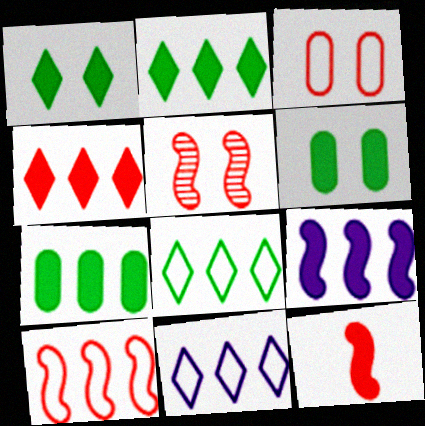[[4, 7, 9], 
[5, 10, 12]]